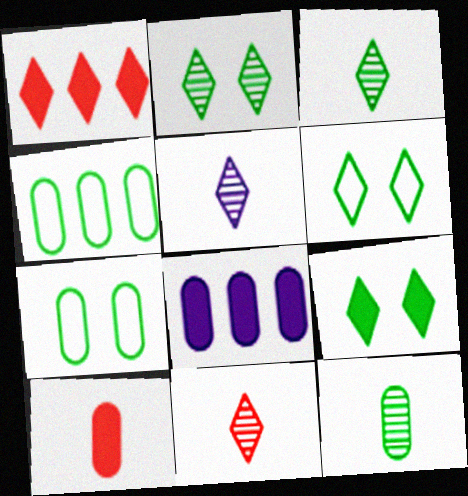[[1, 5, 6], 
[2, 6, 9], 
[3, 5, 11]]